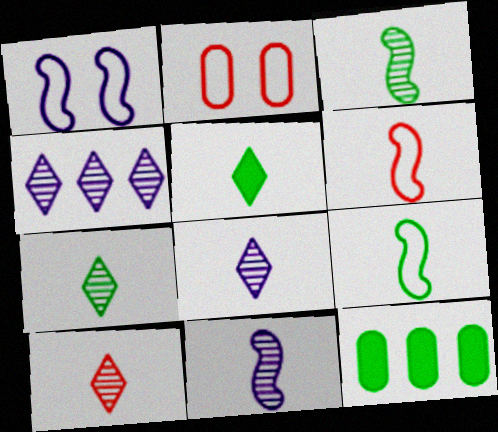[[1, 10, 12], 
[7, 8, 10]]